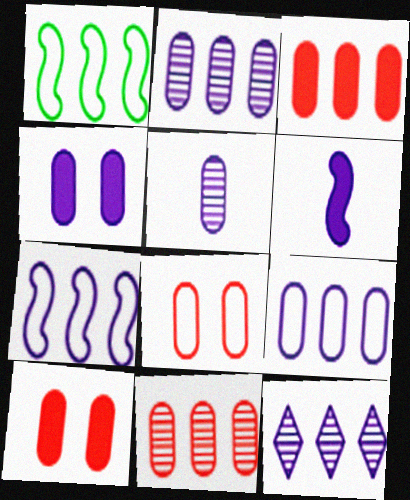[[1, 3, 12], 
[4, 5, 9]]